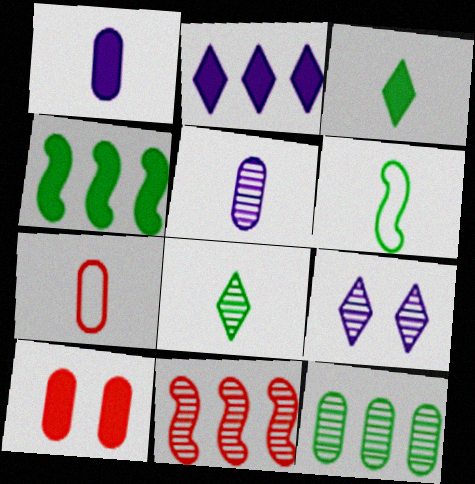[[4, 7, 9]]